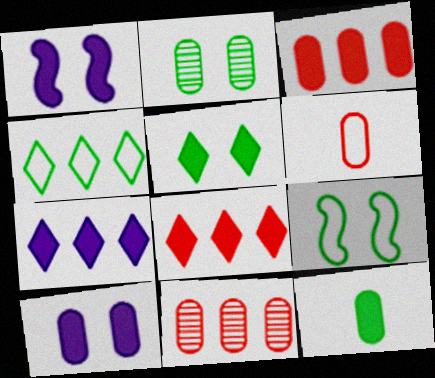[[1, 8, 12], 
[2, 5, 9], 
[3, 10, 12]]